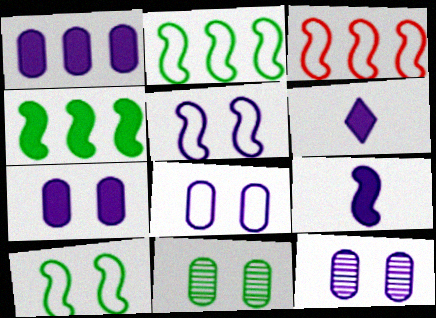[[3, 6, 11], 
[7, 8, 12]]